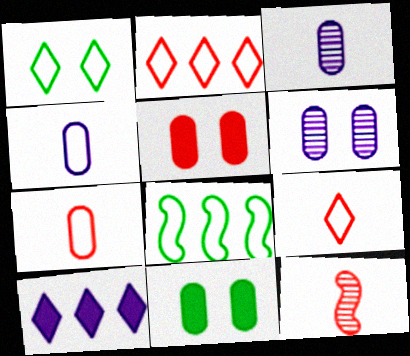[[2, 5, 12]]